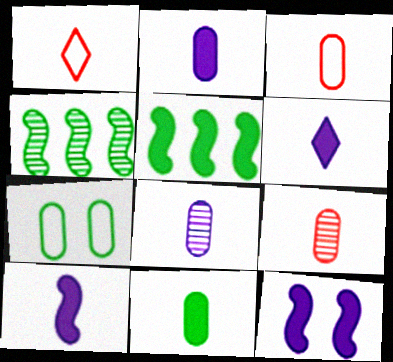[[2, 6, 10], 
[3, 8, 11]]